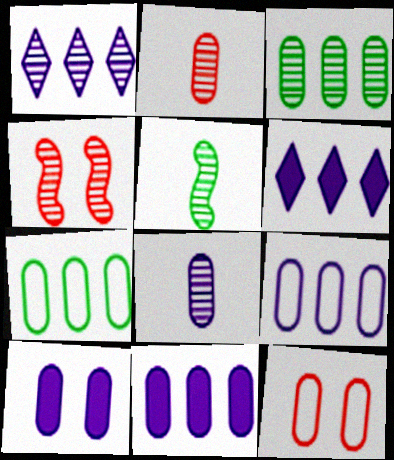[[2, 7, 10], 
[5, 6, 12], 
[8, 9, 10]]